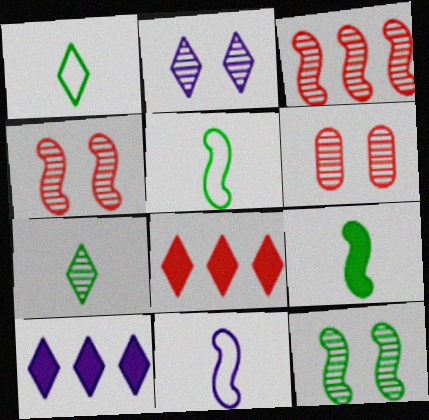[[1, 2, 8], 
[2, 6, 12], 
[5, 6, 10]]